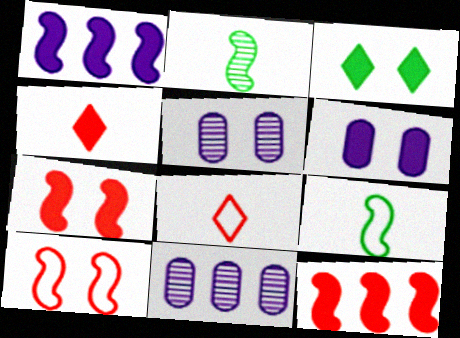[[1, 2, 10], 
[3, 5, 10], 
[3, 6, 7]]